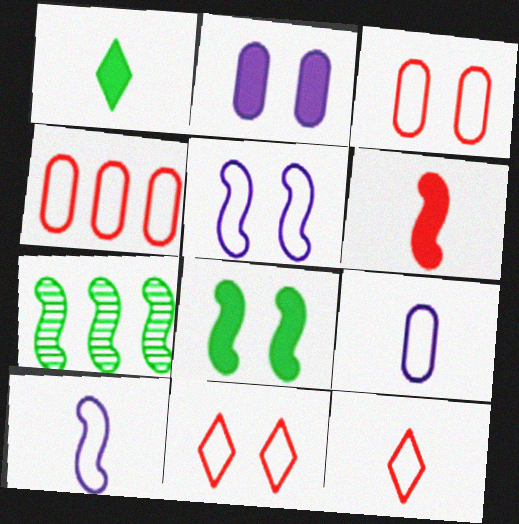[[2, 7, 12], 
[5, 6, 7]]